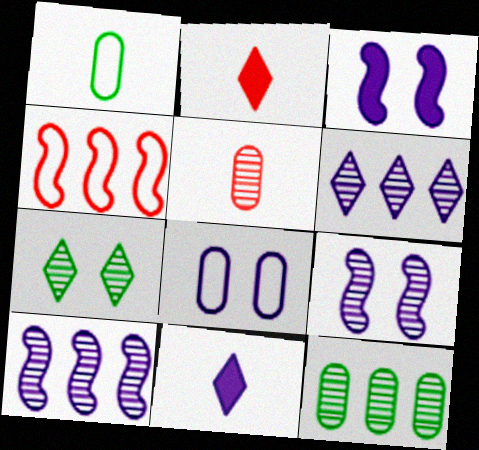[[5, 7, 10], 
[8, 10, 11]]